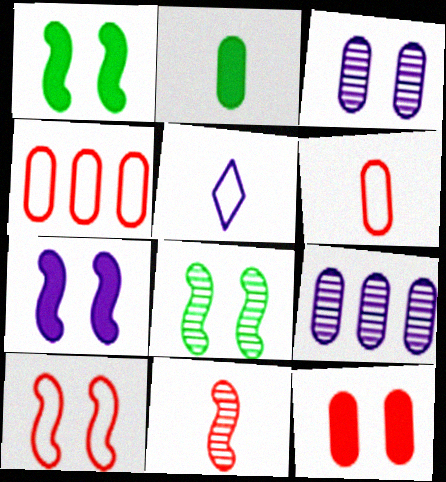[[2, 3, 4], 
[2, 5, 11], 
[5, 7, 9], 
[7, 8, 10]]